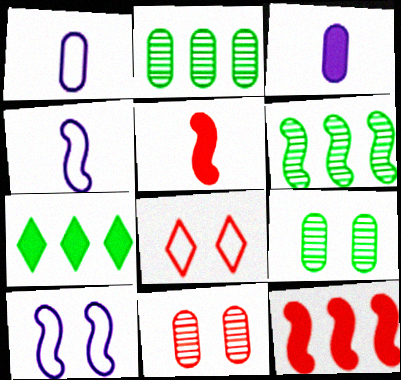[[3, 6, 8], 
[4, 7, 11], 
[5, 6, 10]]